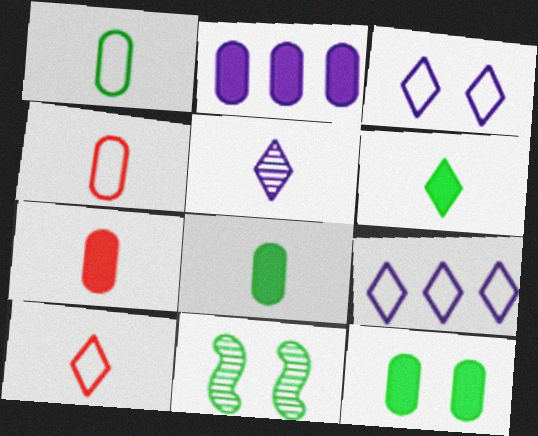[[2, 7, 12], 
[2, 10, 11], 
[5, 6, 10], 
[7, 9, 11]]